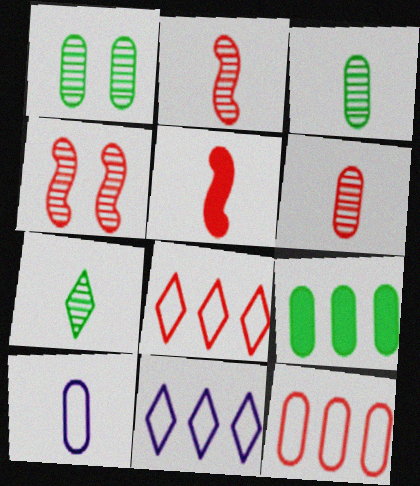[[1, 5, 11], 
[5, 7, 10]]